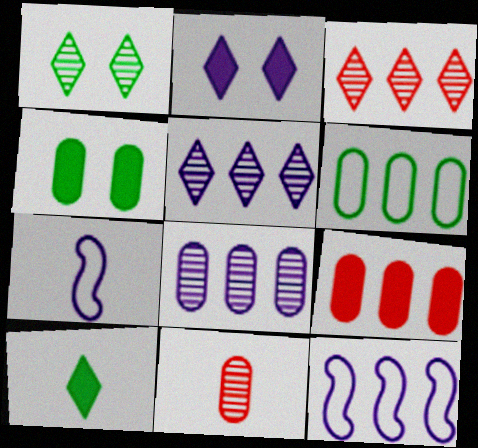[[1, 7, 9], 
[2, 7, 8], 
[3, 4, 7], 
[6, 8, 9], 
[7, 10, 11]]